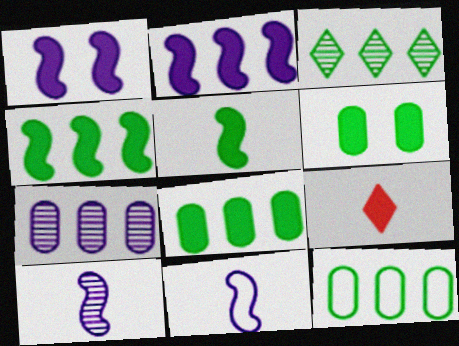[[1, 8, 9], 
[2, 6, 9], 
[3, 4, 12]]